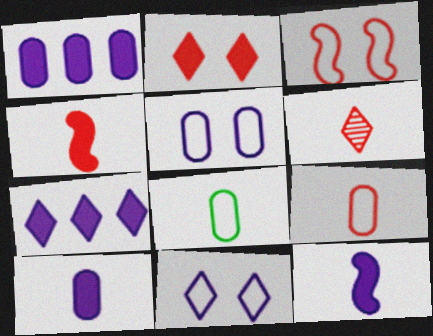[[4, 6, 9], 
[6, 8, 12]]